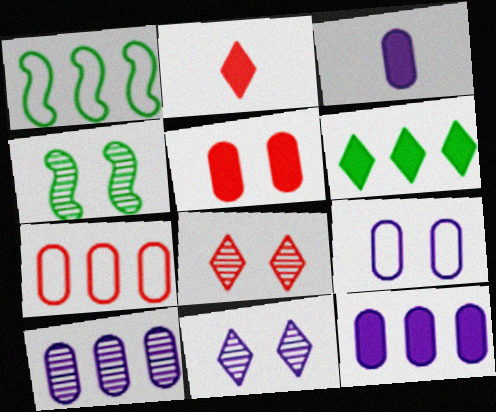[[1, 3, 8], 
[3, 9, 10]]